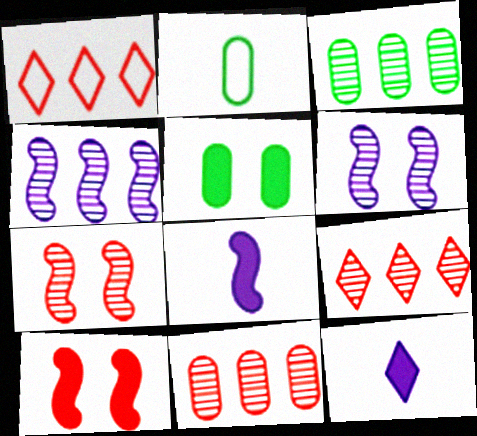[[2, 3, 5], 
[3, 4, 9]]